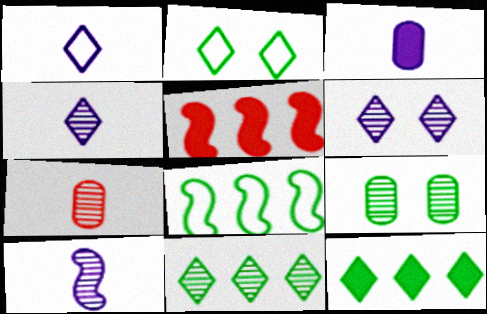[[1, 3, 10], 
[1, 5, 9]]